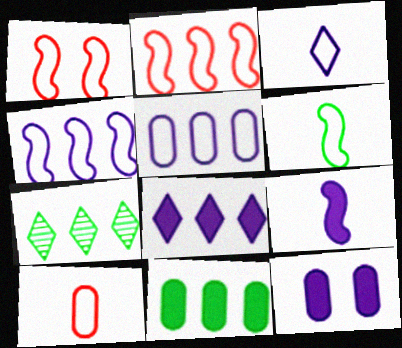[[1, 4, 6], 
[3, 6, 10], 
[8, 9, 12]]